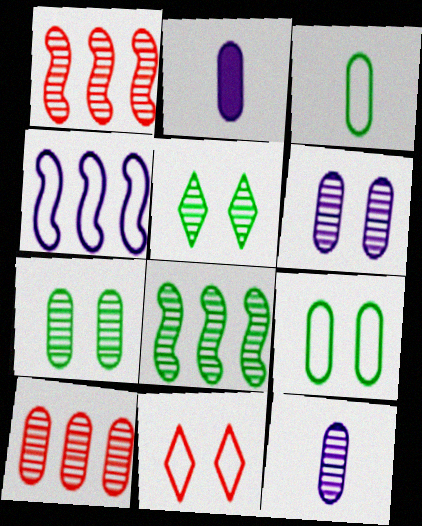[[1, 5, 12], 
[2, 8, 11], 
[2, 9, 10], 
[3, 4, 11], 
[7, 10, 12]]